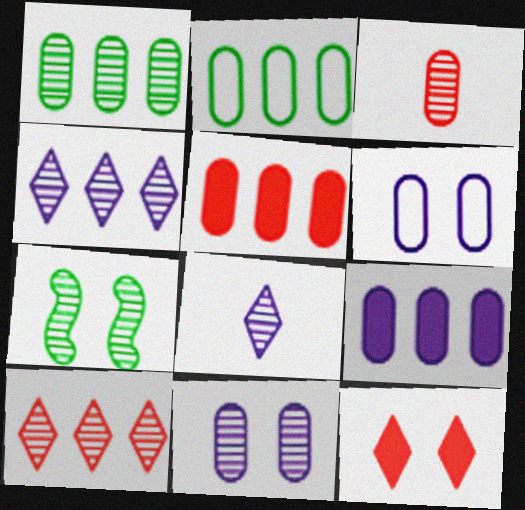[[1, 3, 11], 
[3, 4, 7], 
[6, 7, 12]]